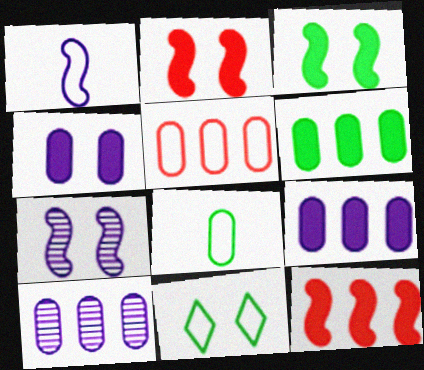[[1, 5, 11], 
[5, 6, 10]]